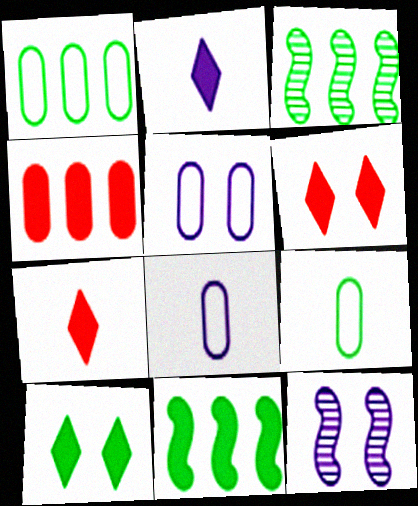[[1, 7, 12], 
[3, 5, 7], 
[3, 6, 8], 
[3, 9, 10]]